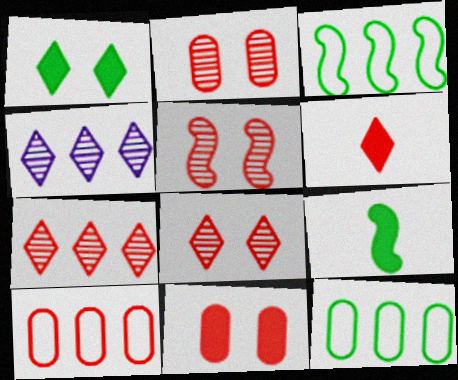[[2, 5, 8], 
[5, 6, 10]]